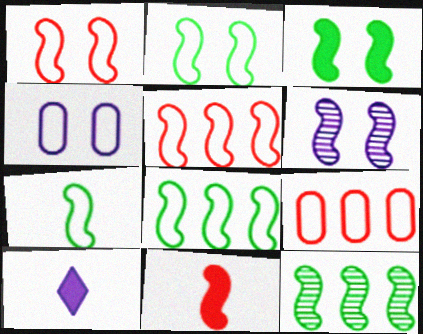[[1, 3, 6], 
[2, 7, 8], 
[3, 7, 12], 
[6, 8, 11]]